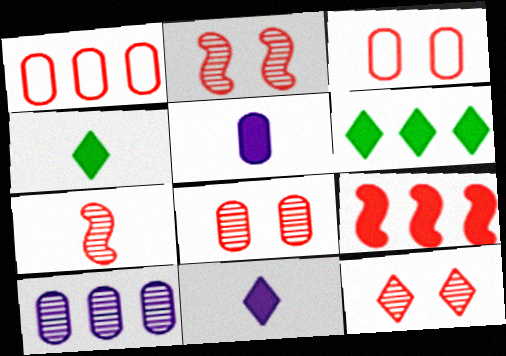[[2, 8, 12]]